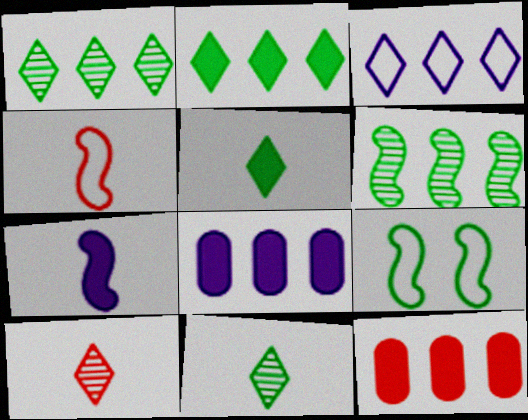[[3, 6, 12], 
[8, 9, 10]]